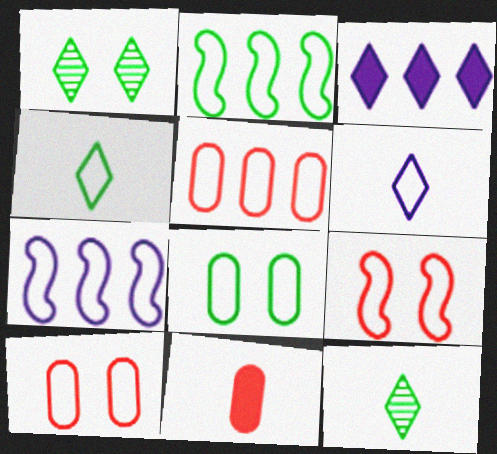[[1, 7, 11], 
[2, 4, 8], 
[2, 6, 10], 
[4, 7, 10]]